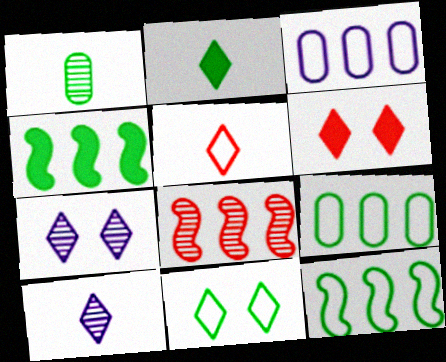[[1, 4, 11], 
[1, 7, 8], 
[2, 5, 10], 
[6, 7, 11]]